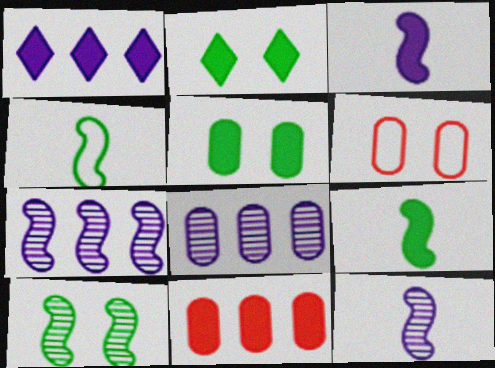[[2, 3, 11]]